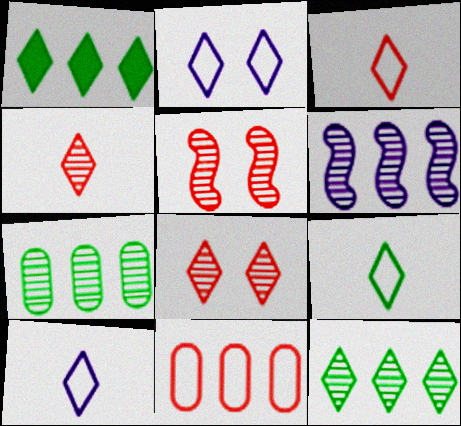[[1, 2, 4], 
[1, 6, 11], 
[1, 8, 10], 
[3, 9, 10]]